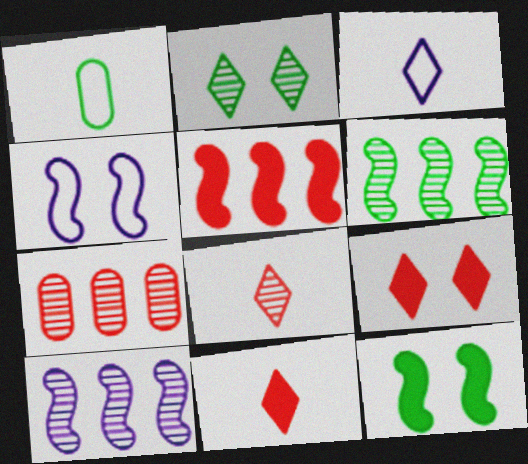[[1, 9, 10], 
[3, 7, 12]]